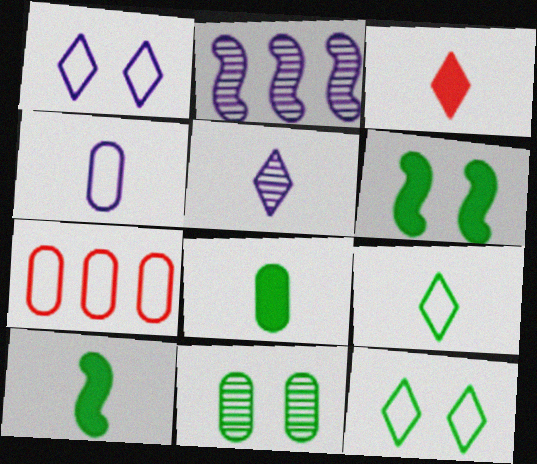[[3, 5, 9], 
[5, 6, 7], 
[6, 11, 12]]